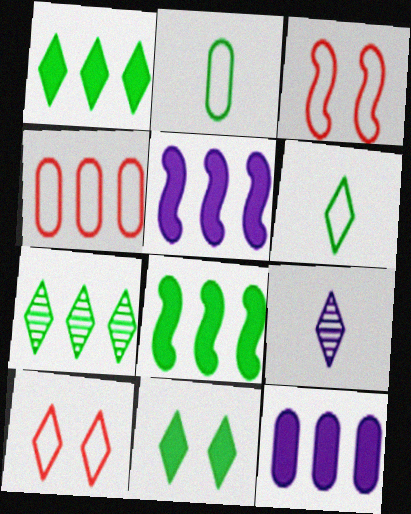[[1, 9, 10], 
[4, 5, 7], 
[6, 7, 11]]